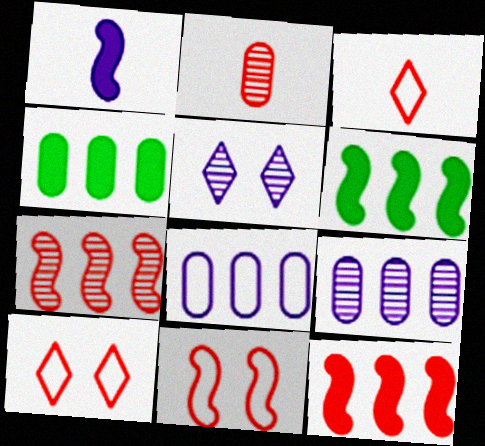[[1, 5, 8], 
[2, 10, 12]]